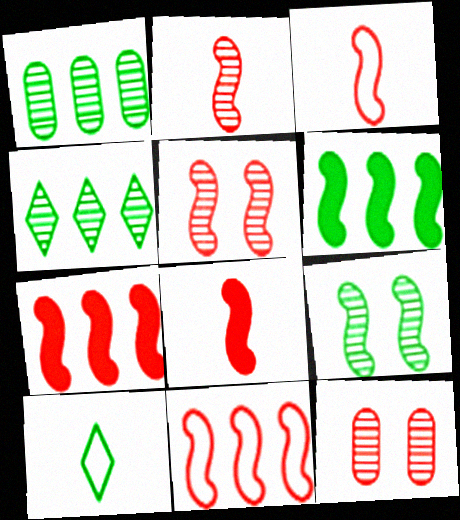[[2, 3, 8], 
[3, 5, 7], 
[5, 8, 11]]